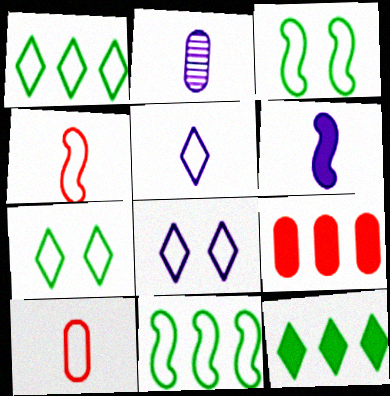[[2, 5, 6], 
[8, 10, 11]]